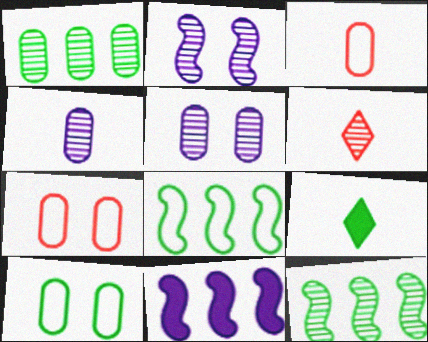[[1, 2, 6], 
[5, 6, 12], 
[6, 10, 11], 
[9, 10, 12]]